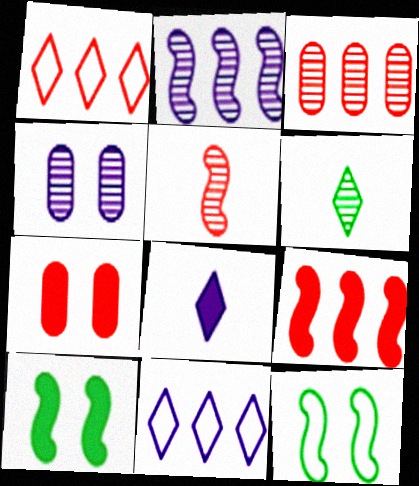[[1, 3, 9], 
[1, 5, 7], 
[3, 8, 12]]